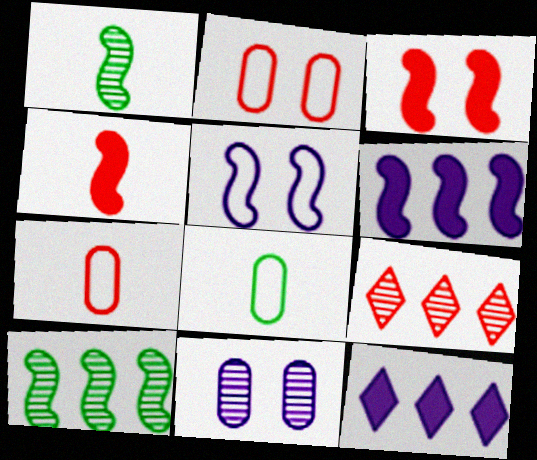[[1, 2, 12], 
[1, 9, 11], 
[2, 4, 9], 
[3, 7, 9], 
[4, 5, 10]]